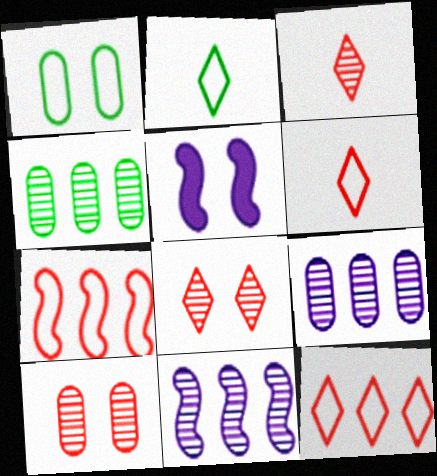[[1, 5, 8], 
[4, 5, 6]]